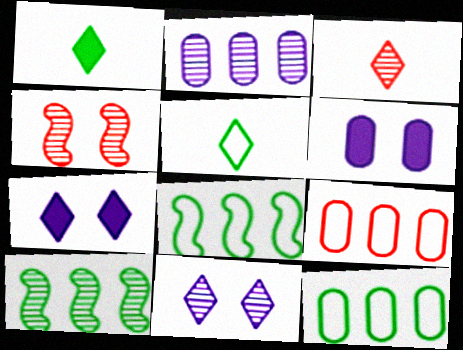[[3, 6, 8]]